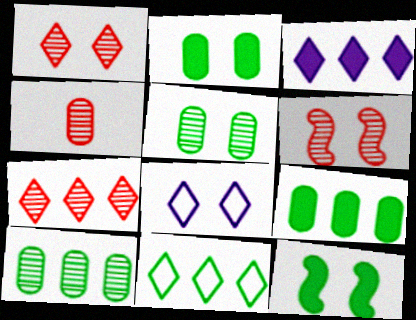[[2, 6, 8], 
[3, 7, 11], 
[4, 6, 7]]